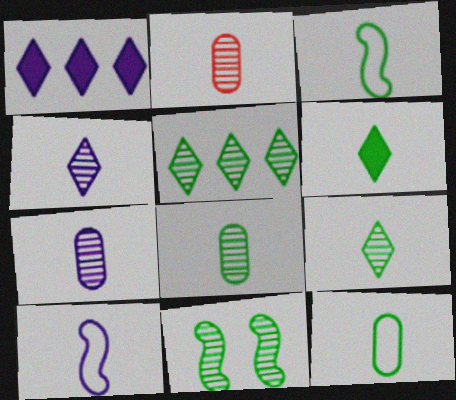[[2, 6, 10], 
[2, 7, 8], 
[3, 6, 8], 
[5, 8, 11]]